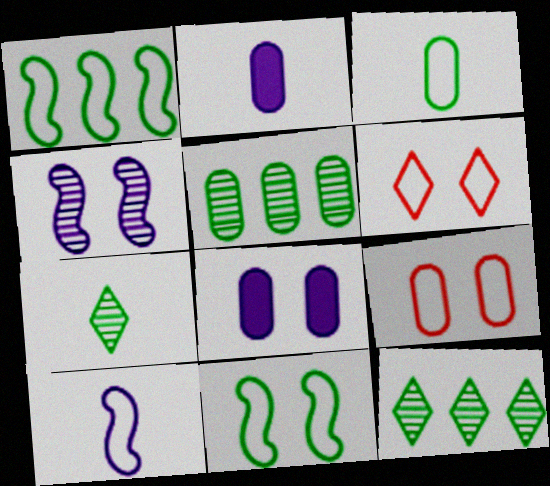[[2, 5, 9]]